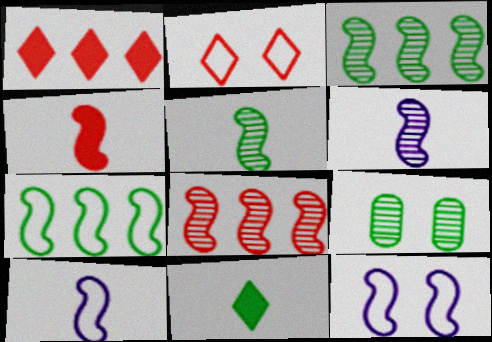[[1, 9, 10], 
[3, 4, 12], 
[4, 5, 10], 
[7, 9, 11]]